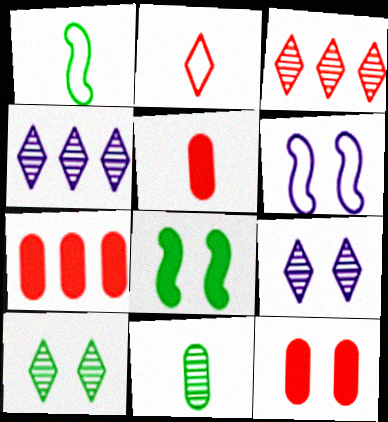[[1, 4, 12], 
[1, 7, 9], 
[5, 7, 12], 
[6, 10, 12]]